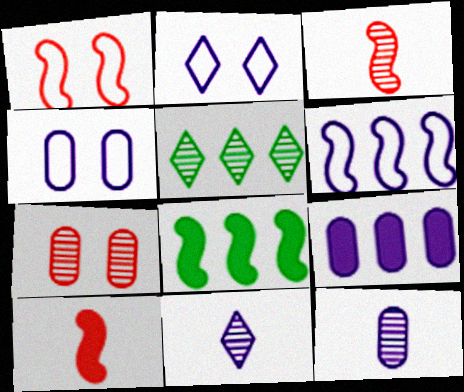[[4, 5, 10], 
[4, 9, 12]]